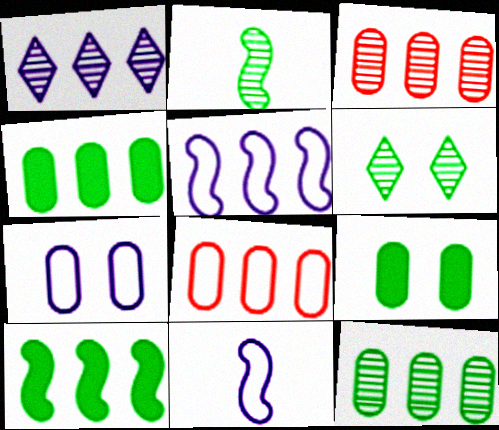[[1, 8, 10], 
[2, 6, 12]]